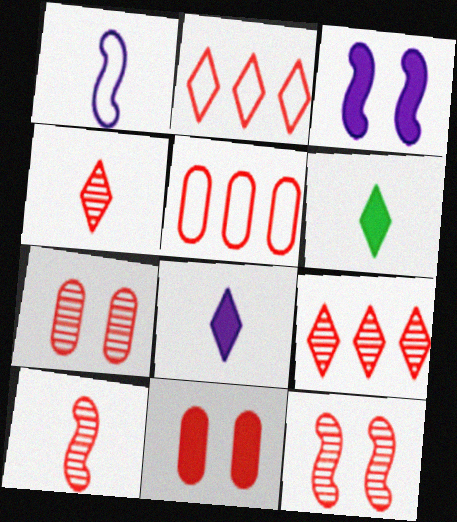[[2, 10, 11], 
[7, 9, 10]]